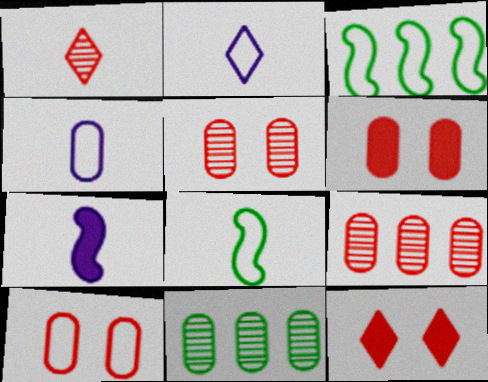[[2, 3, 10], 
[4, 6, 11], 
[5, 6, 10]]